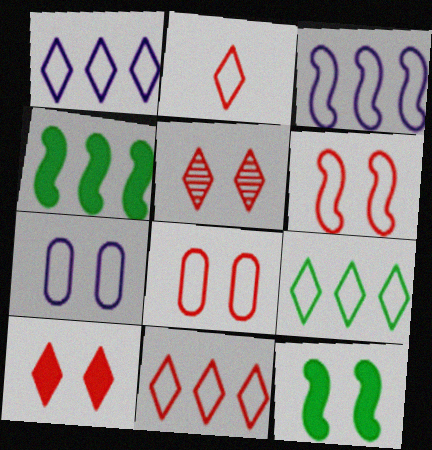[[1, 9, 11], 
[5, 7, 12]]